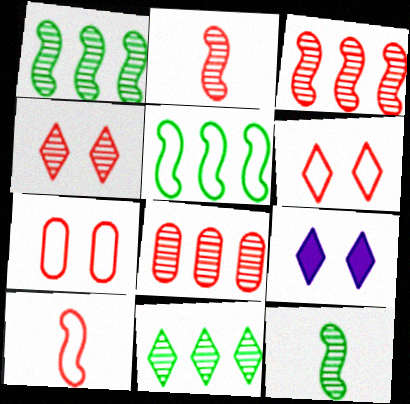[[2, 4, 8]]